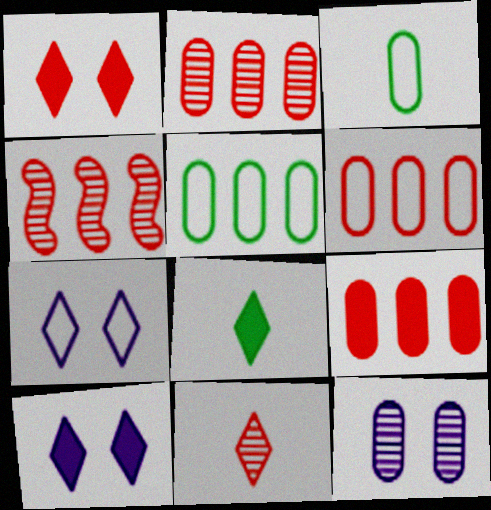[[2, 6, 9], 
[3, 4, 10], 
[3, 9, 12]]